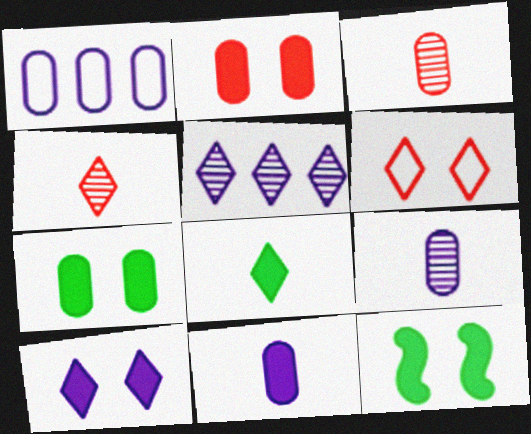[[1, 3, 7], 
[1, 4, 12], 
[2, 10, 12], 
[5, 6, 8]]